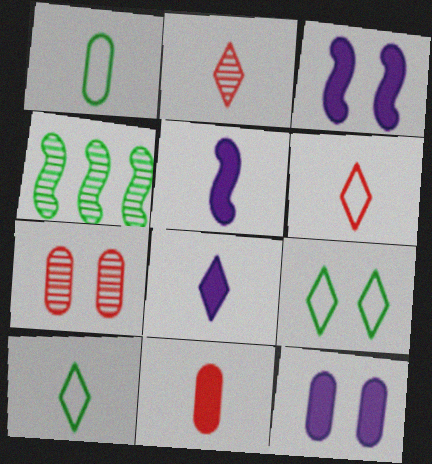[[1, 2, 5], 
[2, 8, 10], 
[3, 7, 9], 
[4, 6, 12]]